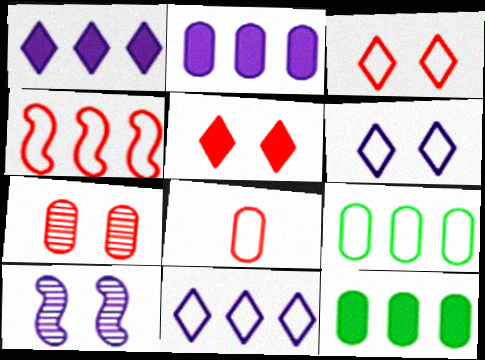[[3, 4, 8], 
[4, 9, 11]]